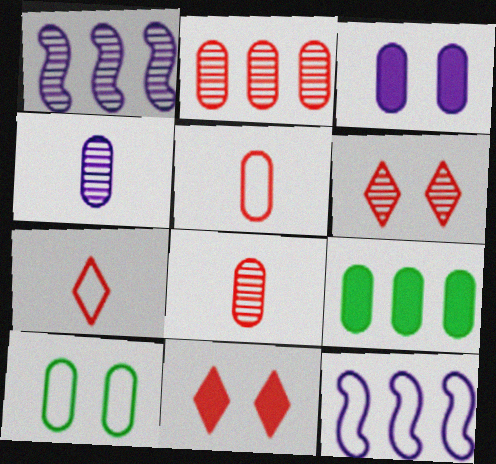[[7, 10, 12]]